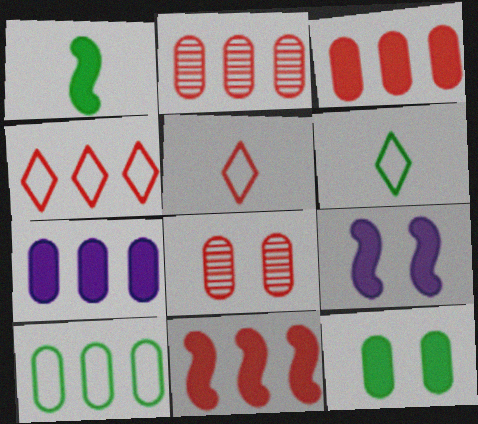[[1, 9, 11], 
[2, 4, 11], 
[2, 6, 9], 
[2, 7, 10], 
[5, 8, 11]]